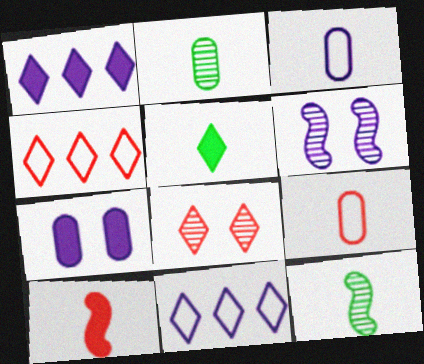[[1, 3, 6], 
[4, 7, 12], 
[5, 8, 11]]